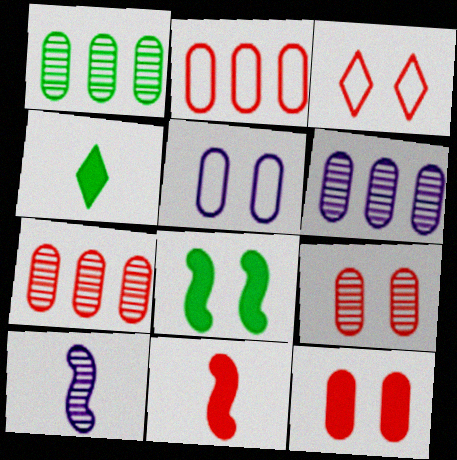[[1, 6, 7], 
[3, 7, 11]]